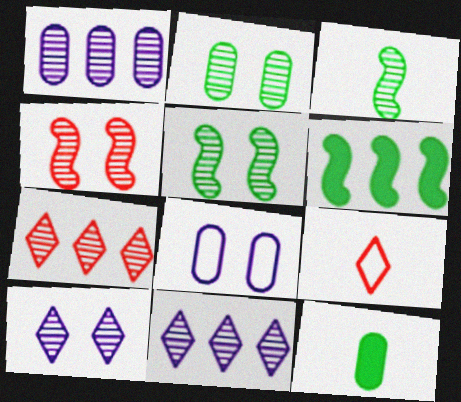[[2, 4, 10]]